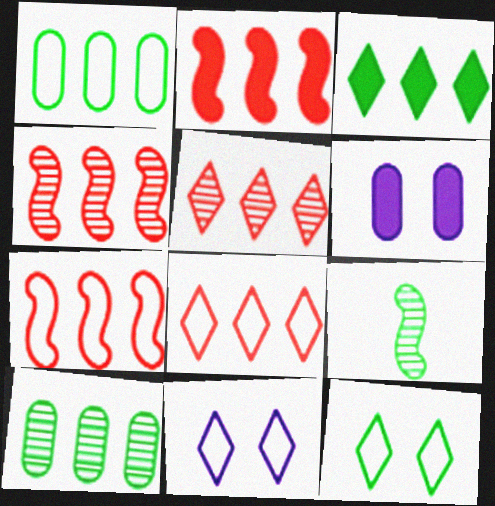[[2, 4, 7], 
[6, 8, 9]]